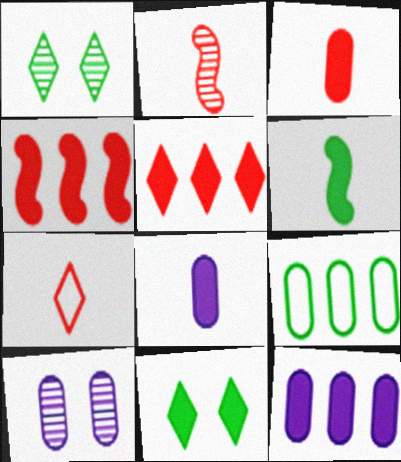[[1, 6, 9], 
[2, 3, 7], 
[3, 9, 10], 
[4, 8, 11]]